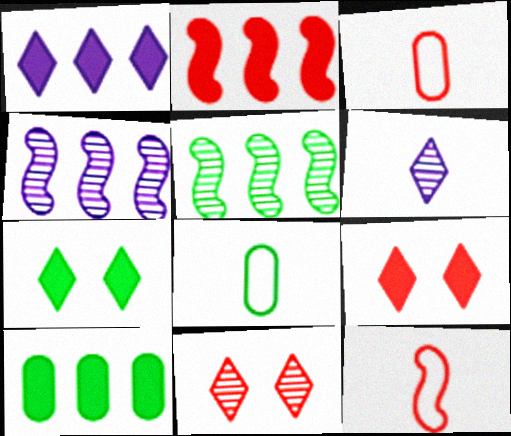[[1, 2, 10], 
[2, 3, 11], 
[3, 4, 7], 
[4, 8, 9], 
[5, 7, 8]]